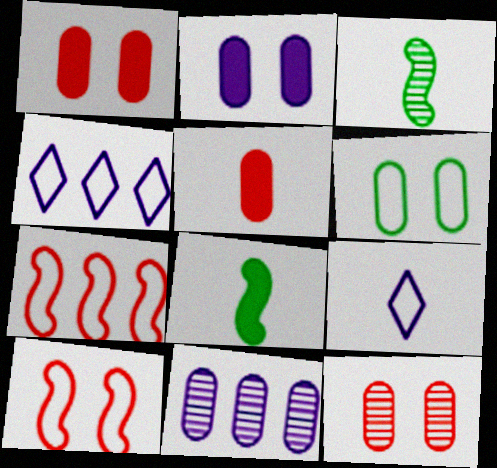[[1, 3, 4], 
[2, 6, 12], 
[3, 5, 9], 
[4, 8, 12], 
[5, 6, 11], 
[6, 7, 9]]